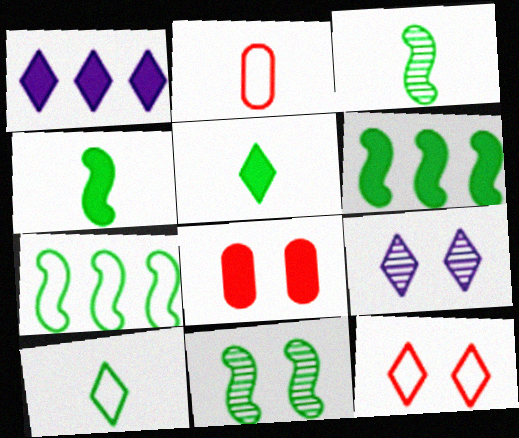[[1, 2, 11], 
[1, 4, 8], 
[2, 6, 9], 
[4, 7, 11]]